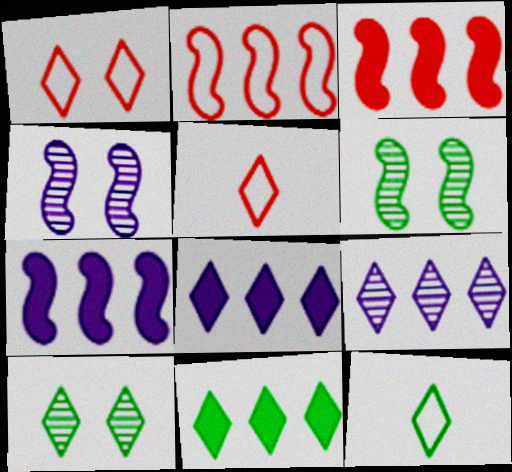[[5, 8, 10], 
[10, 11, 12]]